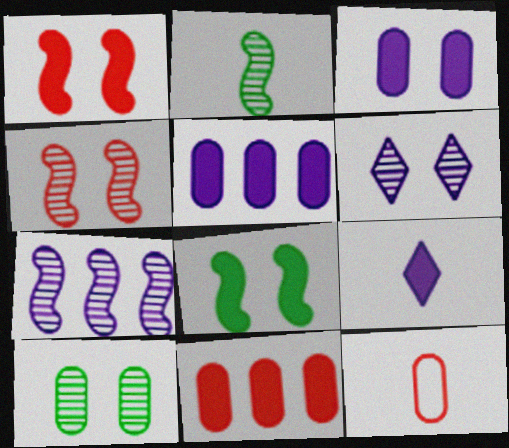[[2, 4, 7], 
[2, 9, 12], 
[4, 6, 10], 
[5, 10, 12], 
[8, 9, 11]]